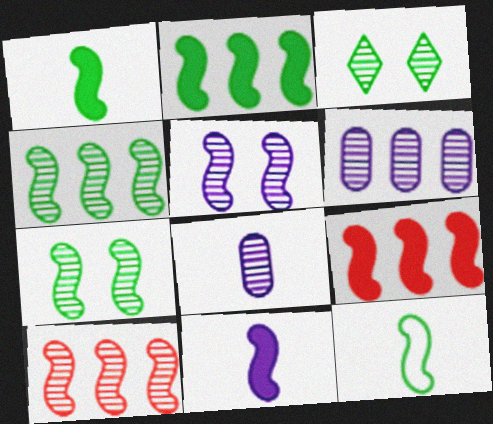[[2, 7, 12], 
[3, 8, 10], 
[5, 9, 12]]